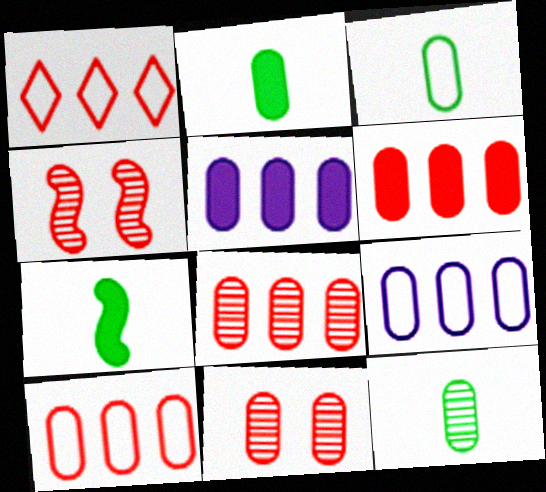[[2, 3, 12], 
[2, 9, 11], 
[3, 5, 11], 
[6, 8, 10]]